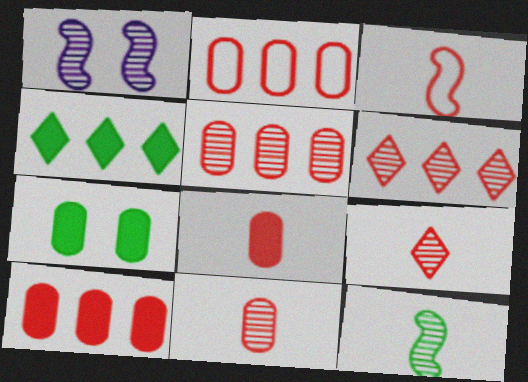[[2, 5, 10], 
[3, 8, 9]]